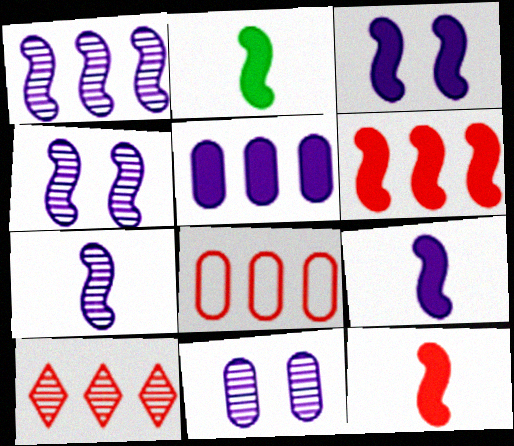[[1, 4, 7], 
[2, 3, 6], 
[2, 9, 12], 
[6, 8, 10]]